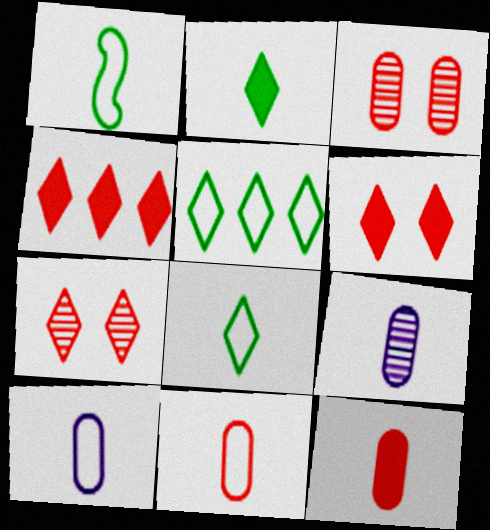[]